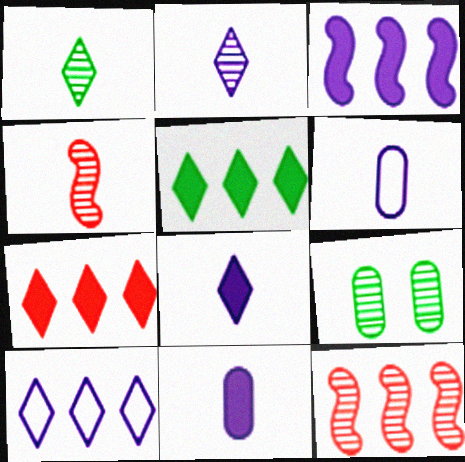[[2, 9, 12]]